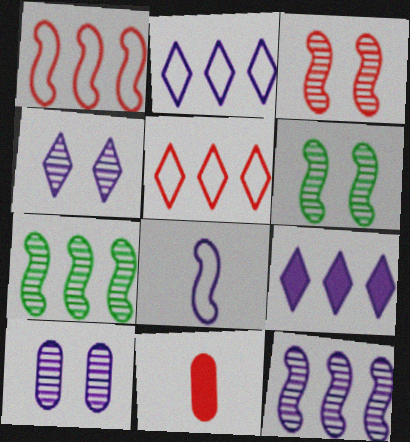[[2, 6, 11], 
[3, 5, 11], 
[8, 9, 10]]